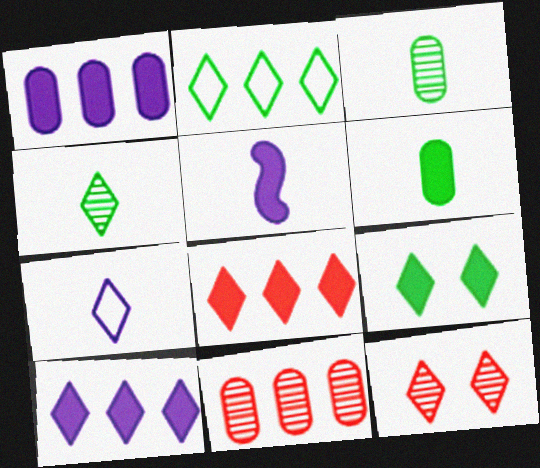[[2, 4, 9]]